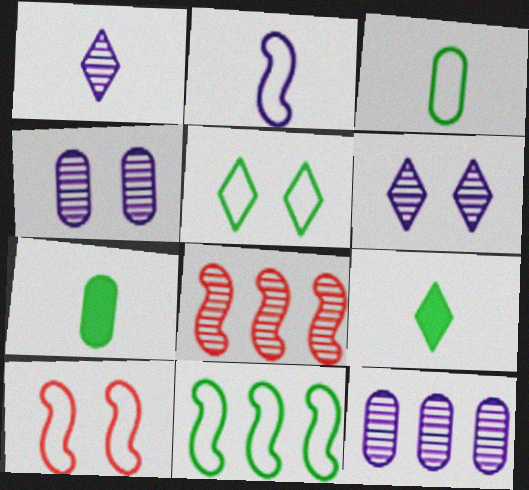[[2, 10, 11], 
[3, 5, 11], 
[9, 10, 12]]